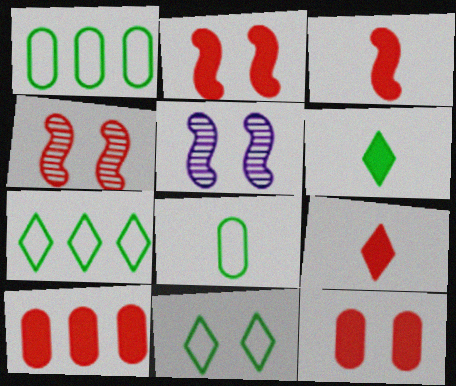[[1, 5, 9], 
[2, 9, 10], 
[5, 11, 12]]